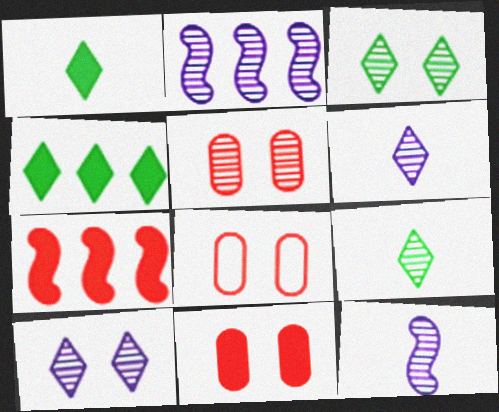[[1, 2, 8], 
[2, 5, 9], 
[4, 8, 12], 
[5, 8, 11]]